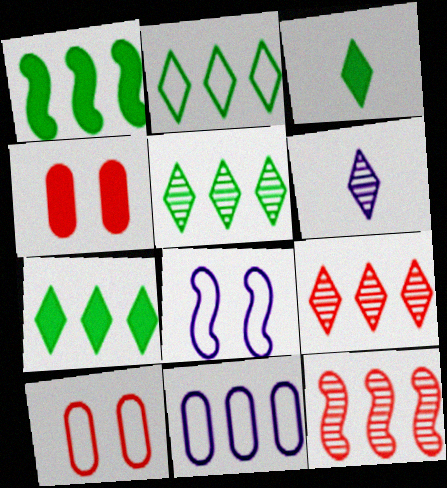[[1, 6, 10], 
[1, 9, 11], 
[2, 5, 7], 
[7, 11, 12]]